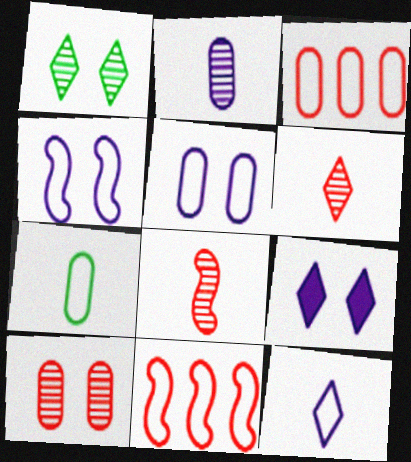[[3, 5, 7]]